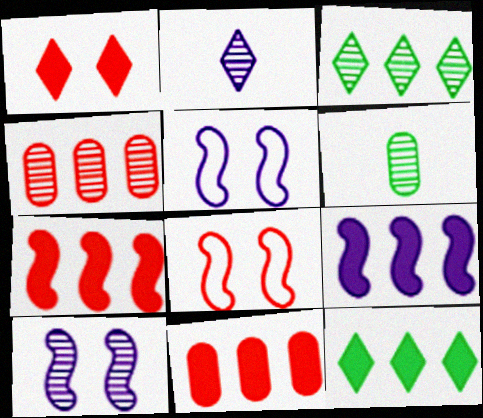[[9, 11, 12]]